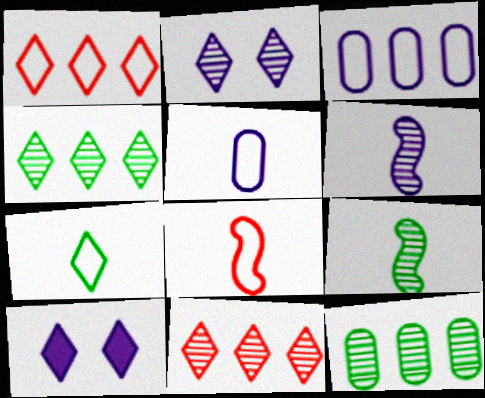[[3, 6, 10], 
[5, 7, 8], 
[7, 10, 11], 
[8, 10, 12]]